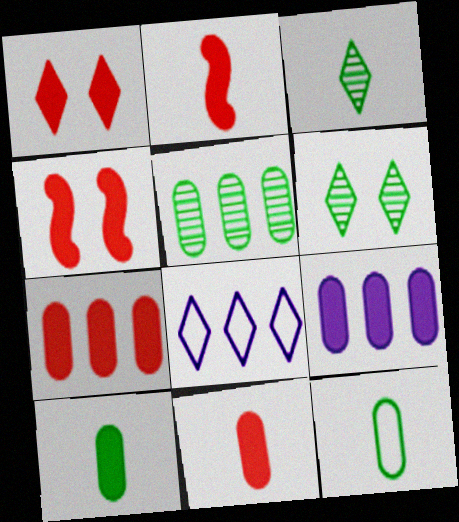[[1, 2, 7], 
[1, 3, 8]]